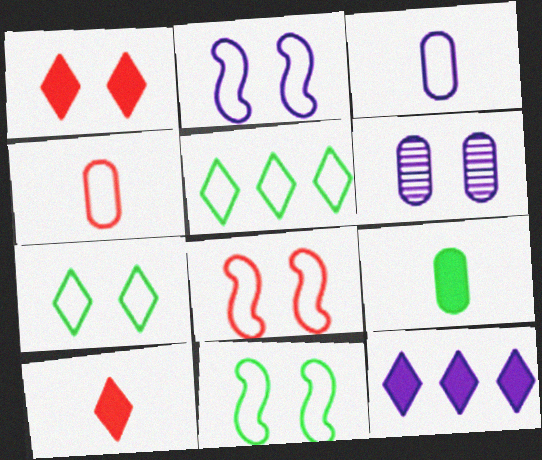[[1, 6, 11], 
[2, 4, 5], 
[2, 8, 11], 
[3, 5, 8]]